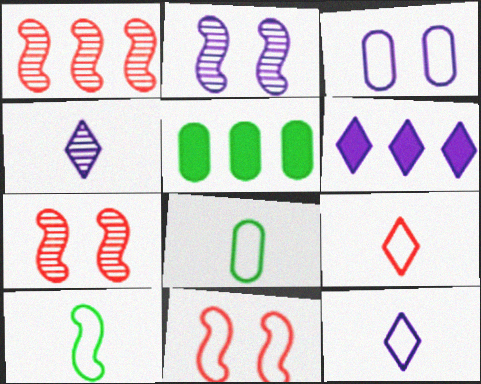[[2, 5, 9], 
[4, 5, 11], 
[5, 7, 12], 
[6, 7, 8]]